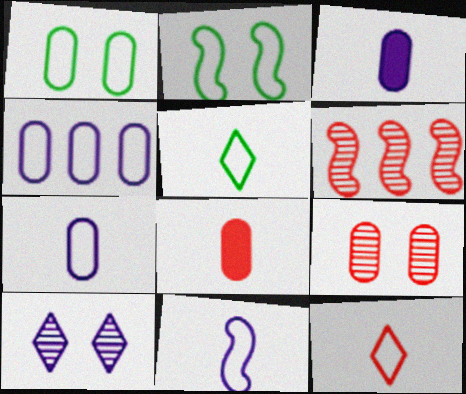[[2, 4, 12]]